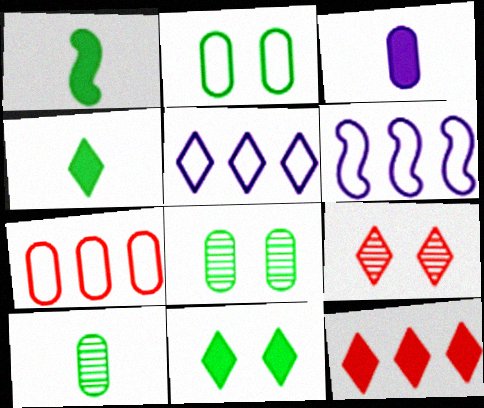[[3, 7, 8], 
[4, 5, 9]]